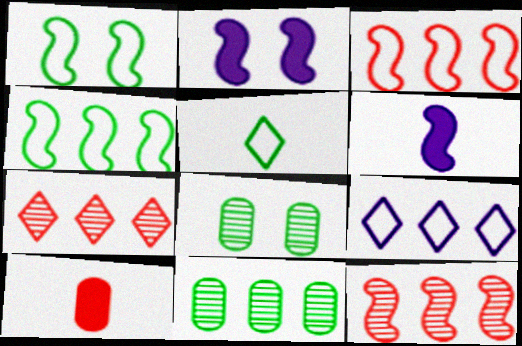[[1, 6, 12]]